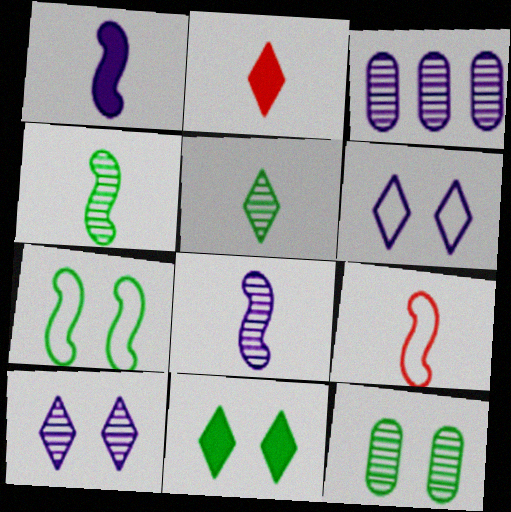[[1, 3, 6], 
[1, 4, 9], 
[2, 3, 7], 
[3, 8, 10], 
[3, 9, 11], 
[7, 11, 12]]